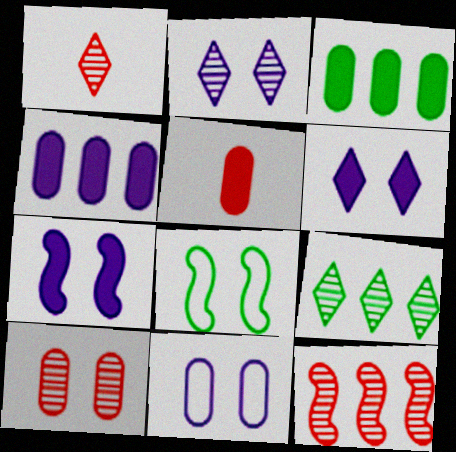[[1, 2, 9], 
[1, 4, 8], 
[1, 10, 12], 
[2, 7, 11], 
[6, 8, 10]]